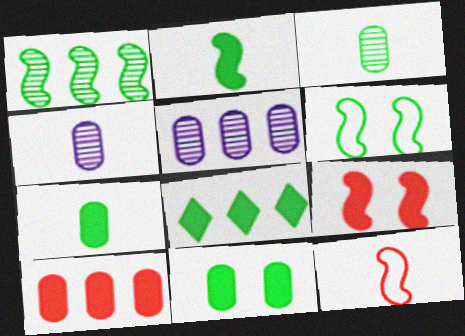[[1, 2, 6], 
[2, 8, 11], 
[3, 6, 8]]